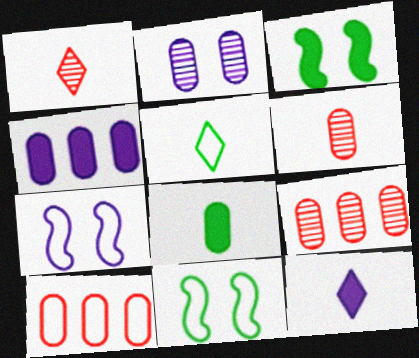[[1, 4, 11], 
[1, 5, 12], 
[2, 8, 10], 
[5, 7, 10], 
[9, 11, 12]]